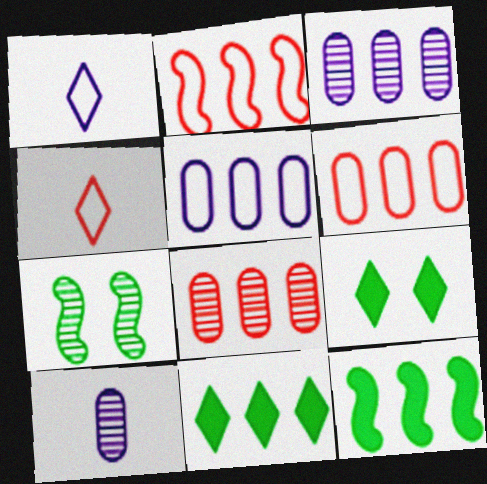[[2, 3, 11], 
[2, 9, 10]]